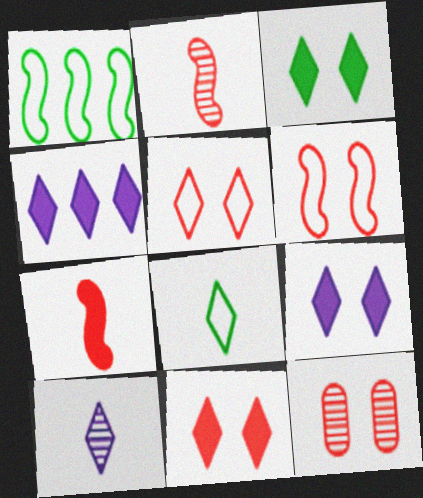[[3, 9, 11], 
[6, 11, 12]]